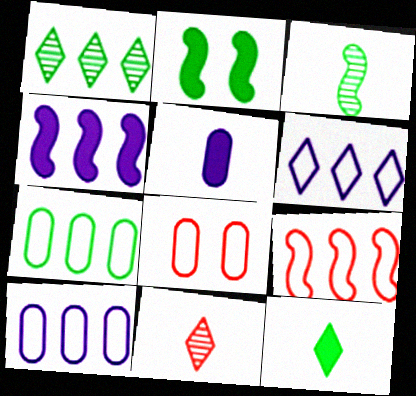[[2, 10, 11], 
[6, 7, 9]]